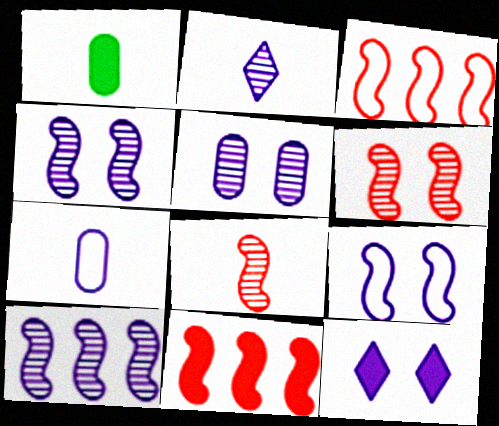[[1, 11, 12], 
[2, 5, 10], 
[5, 9, 12], 
[7, 10, 12]]